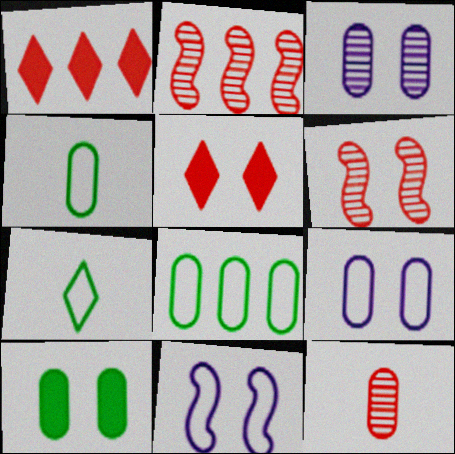[]